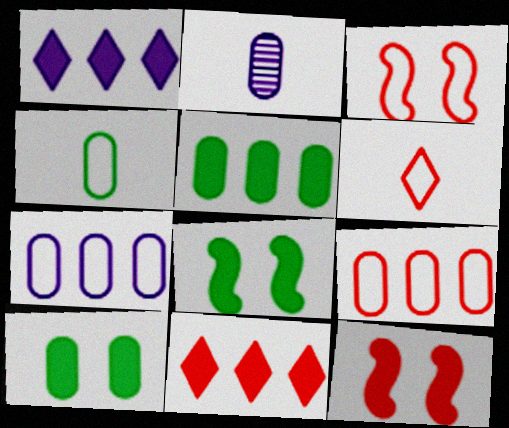[[2, 9, 10], 
[3, 6, 9]]